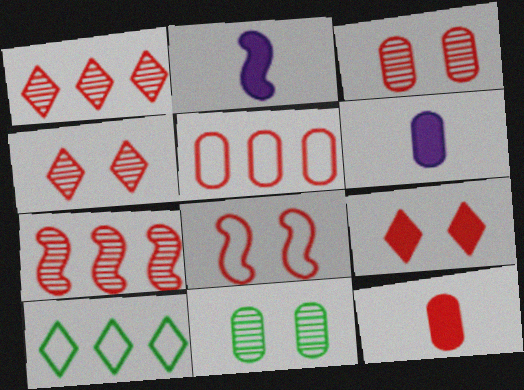[[1, 8, 12], 
[2, 3, 10], 
[3, 5, 12], 
[3, 8, 9], 
[5, 6, 11]]